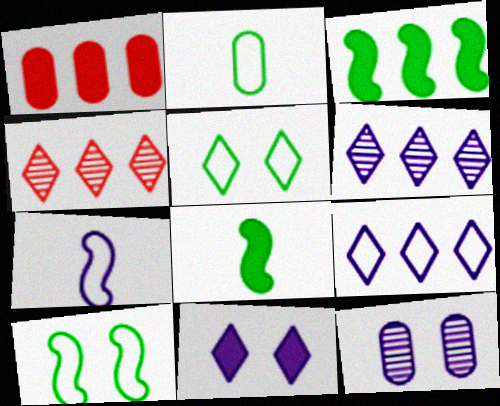[[1, 2, 12], 
[1, 8, 11]]